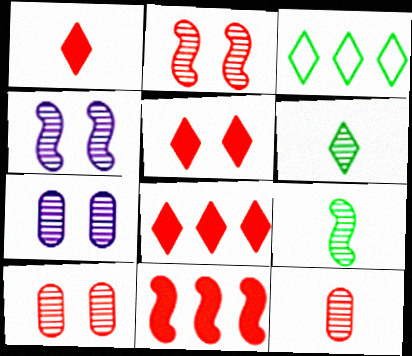[[1, 5, 8]]